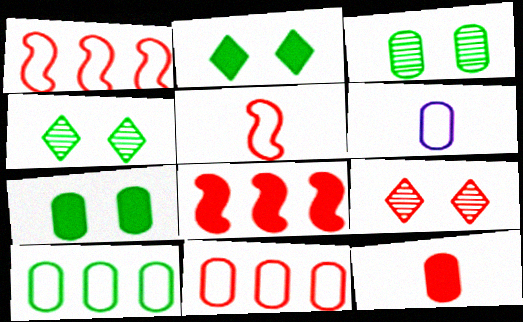[[1, 9, 12], 
[4, 6, 8]]